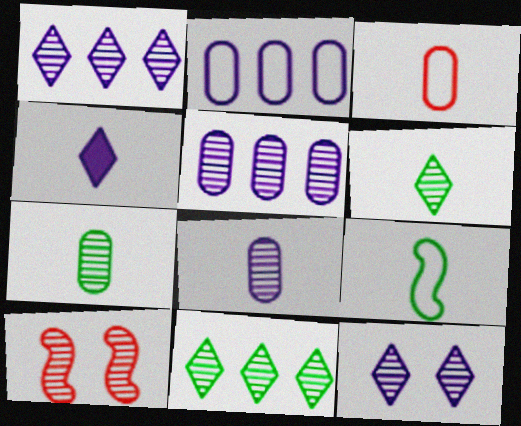[[1, 7, 10], 
[5, 6, 10], 
[8, 10, 11]]